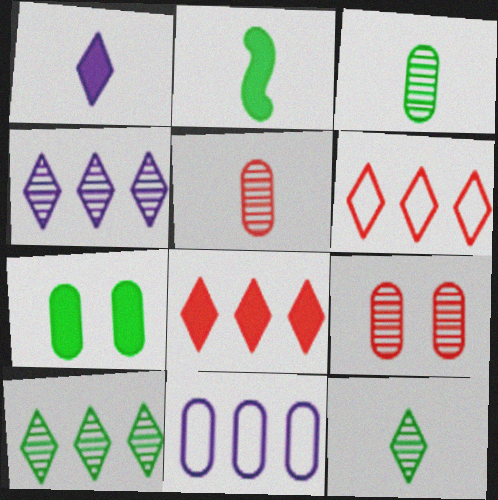[[5, 7, 11]]